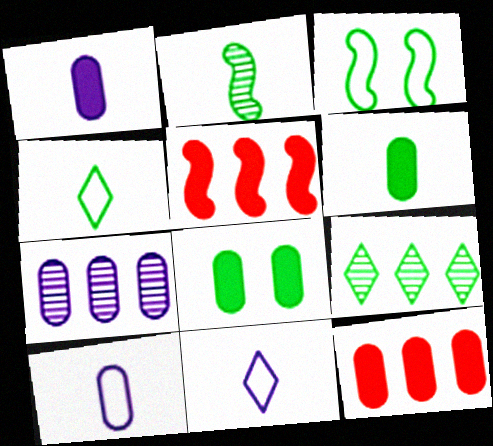[[1, 8, 12], 
[2, 4, 6], 
[3, 6, 9]]